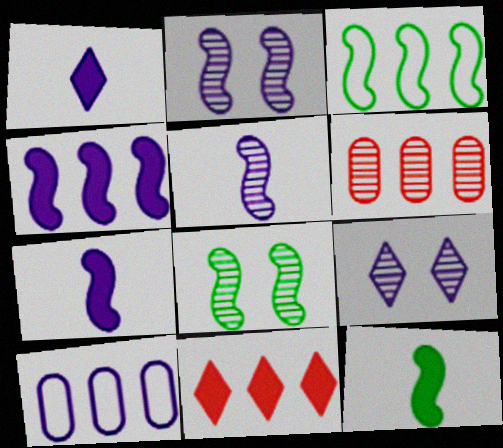[[1, 2, 10], 
[3, 8, 12], 
[7, 9, 10]]